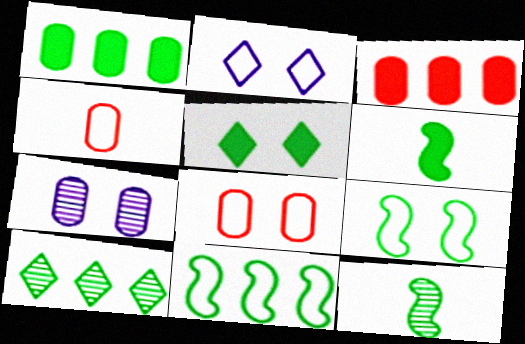[[1, 4, 7], 
[1, 5, 6], 
[1, 10, 11], 
[2, 3, 12], 
[2, 4, 11], 
[2, 8, 9]]